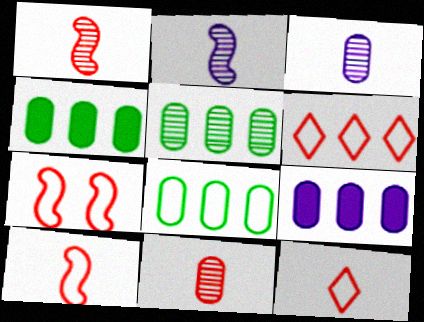[[4, 5, 8]]